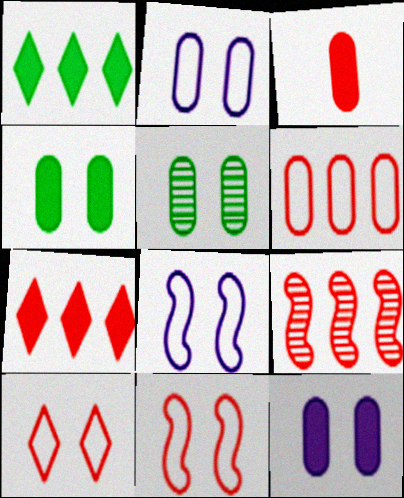[[3, 9, 10], 
[6, 7, 9]]